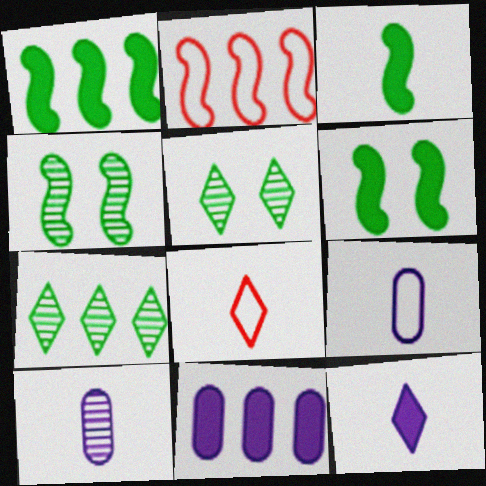[[1, 3, 6], 
[2, 7, 11], 
[3, 8, 10], 
[4, 8, 11]]